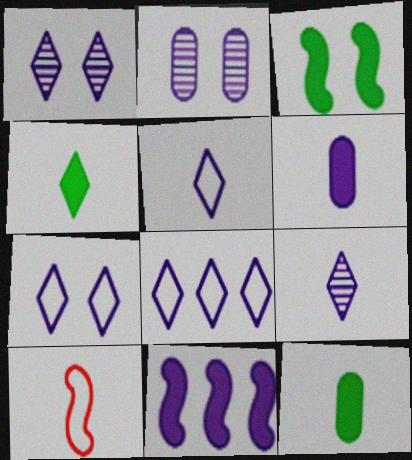[[2, 5, 11], 
[5, 7, 8], 
[9, 10, 12]]